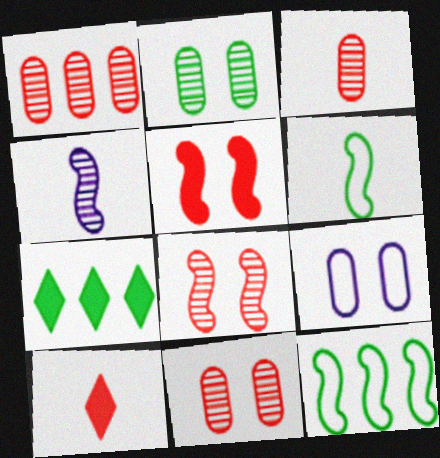[[1, 3, 11], 
[2, 6, 7], 
[4, 5, 12]]